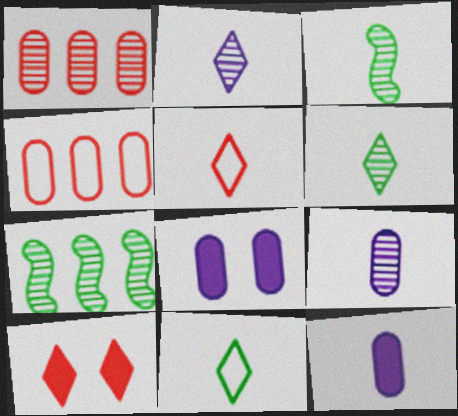[[3, 5, 12], 
[5, 7, 8]]